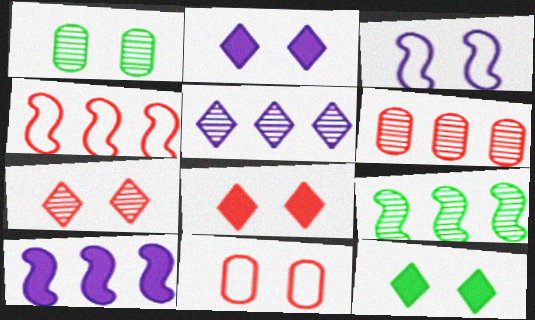[[1, 3, 8], 
[2, 8, 12], 
[4, 9, 10], 
[5, 6, 9]]